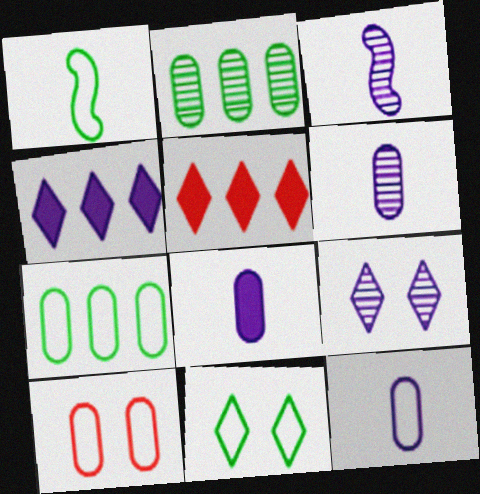[[1, 7, 11], 
[2, 8, 10], 
[6, 8, 12], 
[7, 10, 12]]